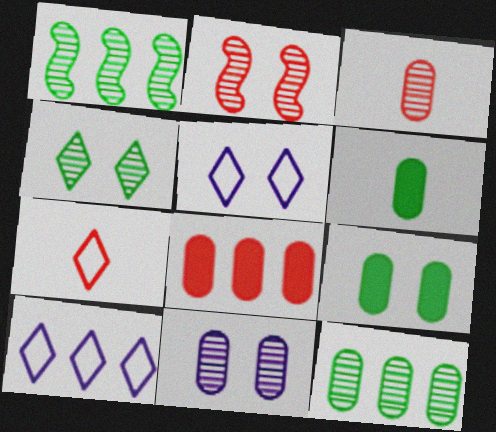[[1, 8, 10], 
[2, 4, 11], 
[2, 5, 9], 
[2, 6, 10], 
[2, 7, 8], 
[3, 11, 12]]